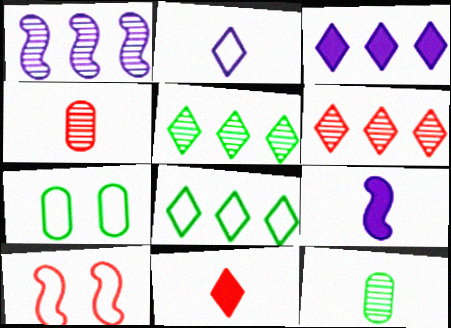[[1, 7, 11], 
[3, 6, 8], 
[3, 10, 12], 
[6, 7, 9]]